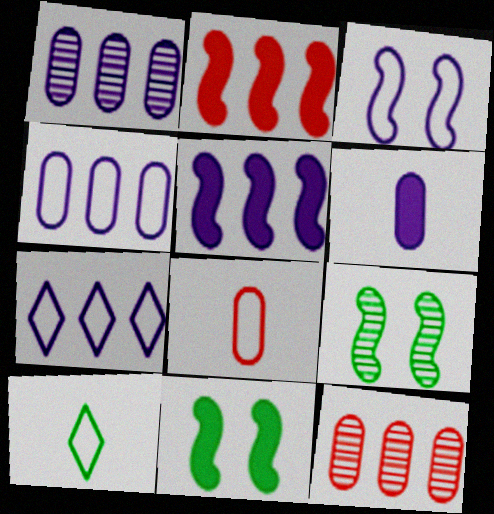[[1, 5, 7]]